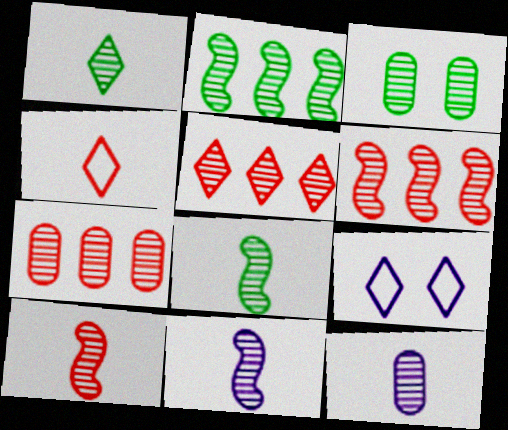[[1, 2, 3], 
[1, 10, 12], 
[3, 5, 11], 
[3, 7, 12], 
[5, 6, 7], 
[8, 10, 11]]